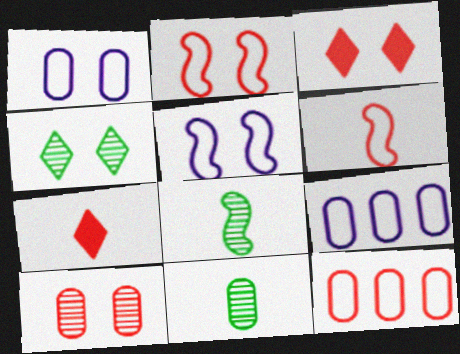[[2, 3, 10], 
[3, 8, 9]]